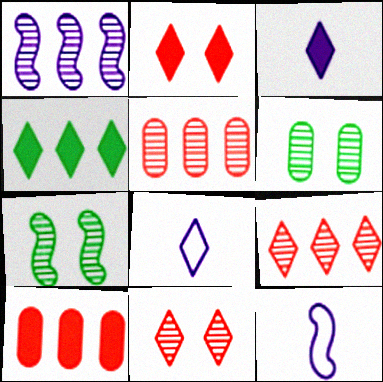[[2, 3, 4], 
[4, 8, 11], 
[7, 8, 10]]